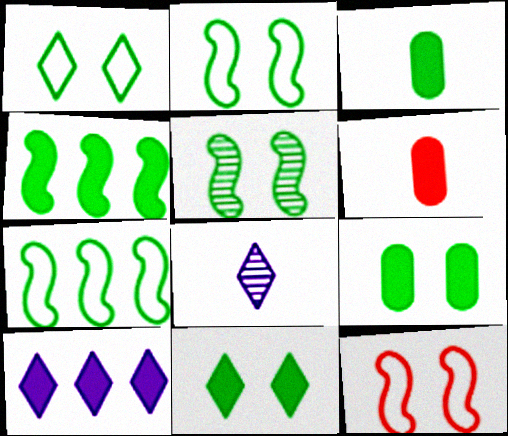[[1, 5, 9], 
[3, 4, 11]]